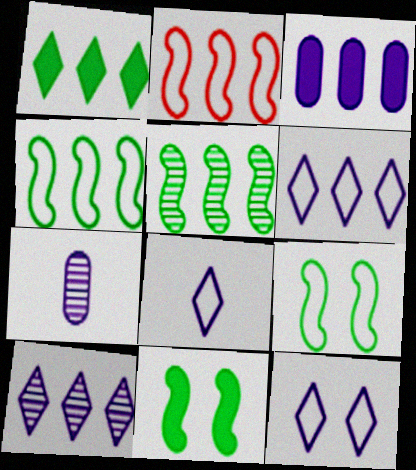[[6, 8, 12]]